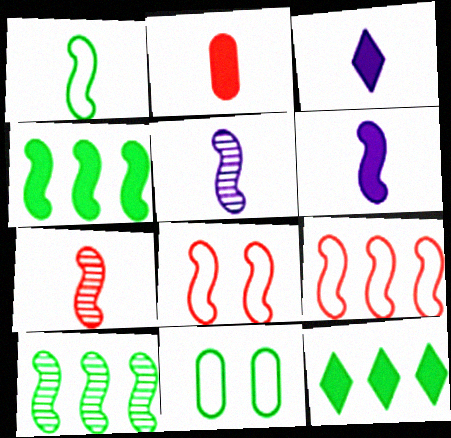[[1, 6, 7], 
[4, 5, 8], 
[6, 8, 10]]